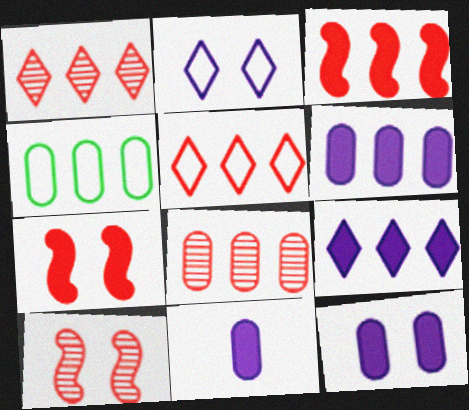[[3, 5, 8], 
[4, 6, 8], 
[6, 11, 12]]